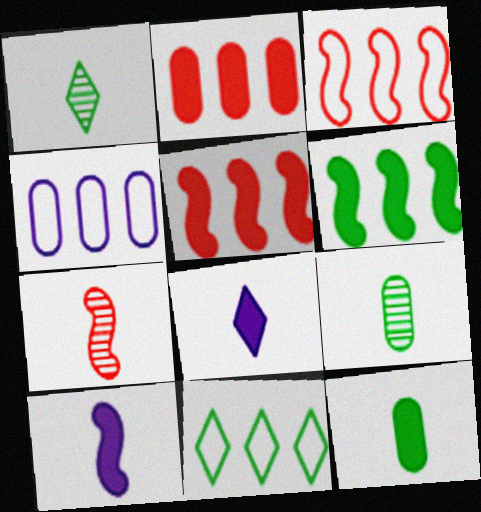[[3, 4, 11]]